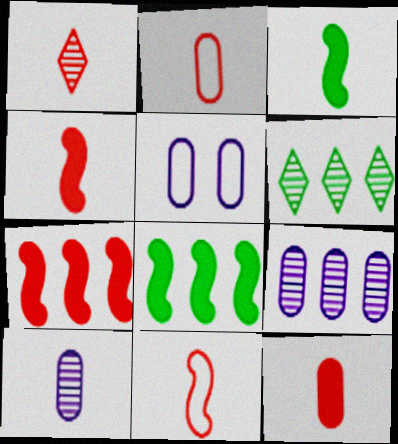[[1, 2, 4], 
[1, 5, 8], 
[1, 11, 12], 
[4, 5, 6]]